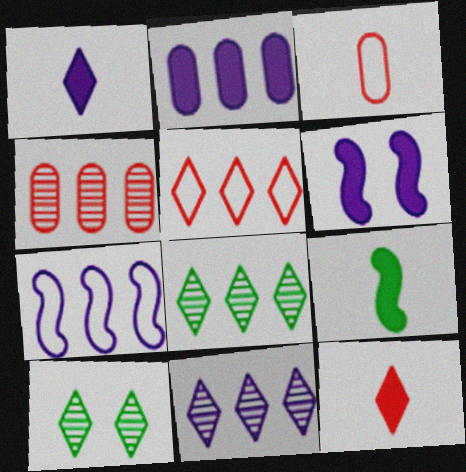[[1, 2, 6], 
[1, 5, 10], 
[2, 7, 11], 
[3, 6, 8]]